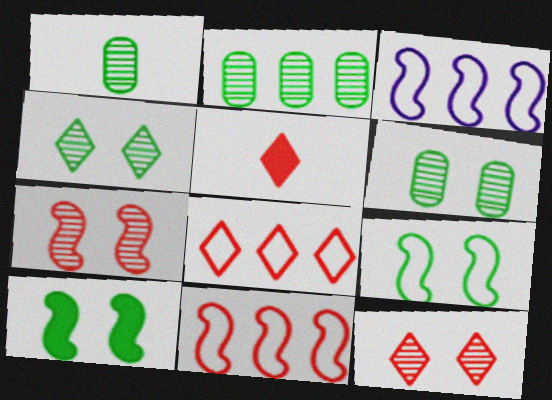[[1, 2, 6], 
[3, 5, 6], 
[5, 8, 12]]